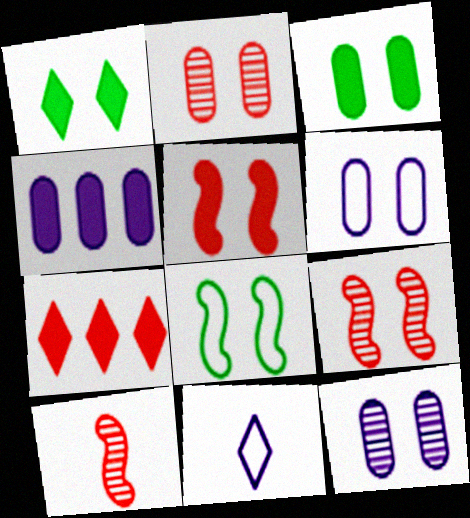[[1, 6, 9], 
[2, 3, 6]]